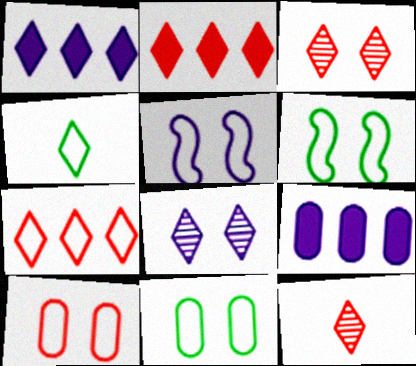[[1, 3, 4], 
[2, 4, 8], 
[6, 9, 12]]